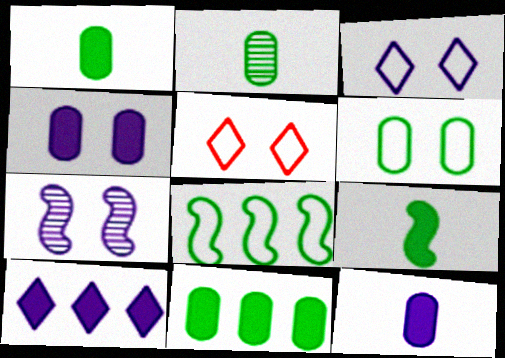[[2, 6, 11], 
[3, 4, 7]]